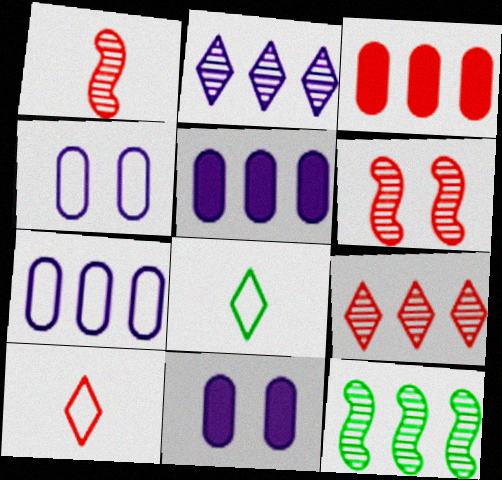[[3, 6, 10], 
[5, 6, 8], 
[10, 11, 12]]